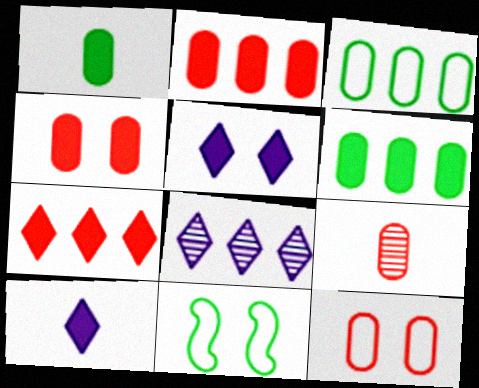[[2, 9, 12]]